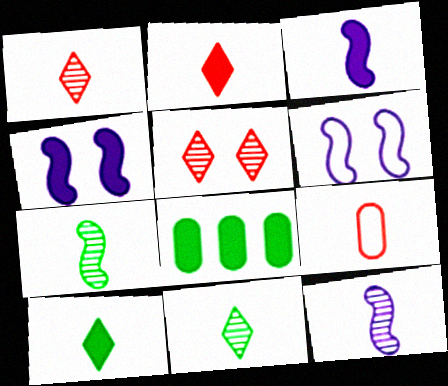[[1, 6, 8], 
[2, 4, 8], 
[3, 9, 11], 
[9, 10, 12]]